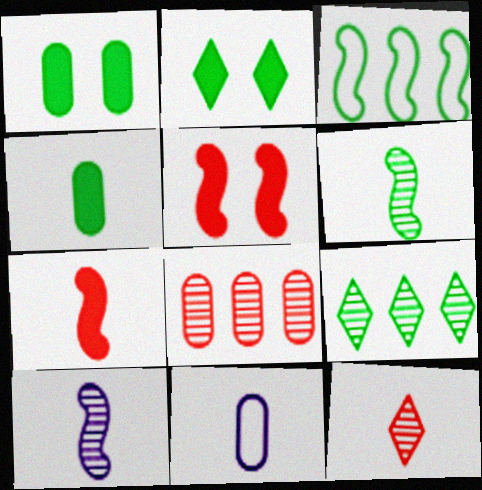[[1, 8, 11], 
[3, 5, 10], 
[5, 9, 11]]